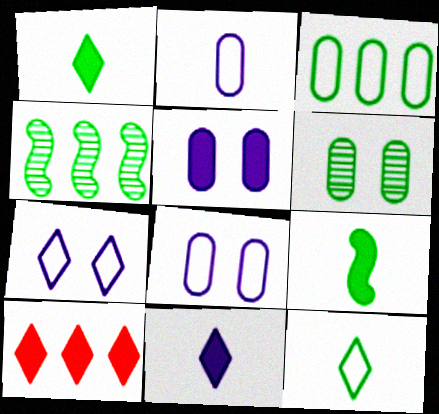[[5, 9, 10]]